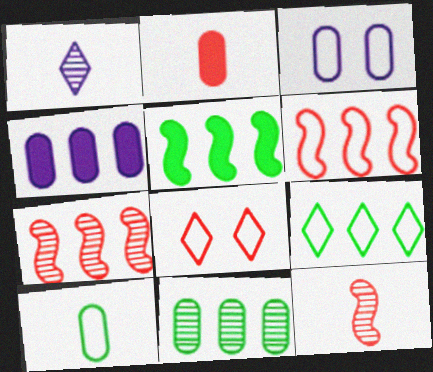[[2, 3, 11], 
[2, 7, 8], 
[4, 7, 9], 
[5, 9, 11]]